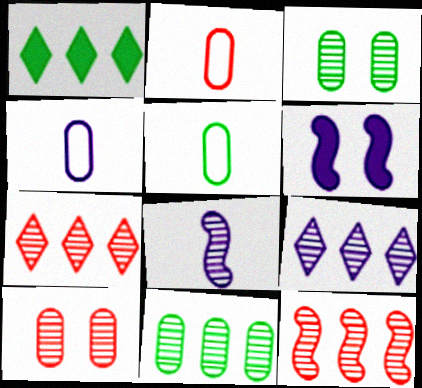[[2, 4, 5], 
[3, 7, 8], 
[4, 6, 9], 
[5, 6, 7], 
[9, 11, 12]]